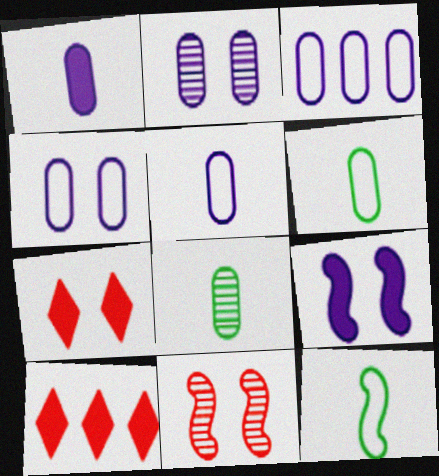[[1, 2, 3], 
[2, 10, 12], 
[3, 4, 5]]